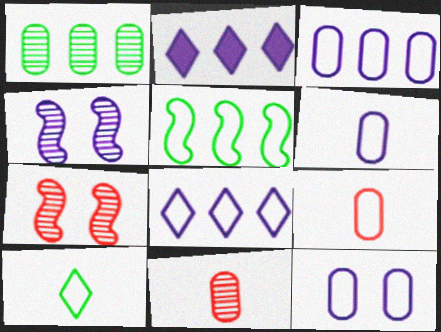[[2, 4, 6], 
[3, 6, 12]]